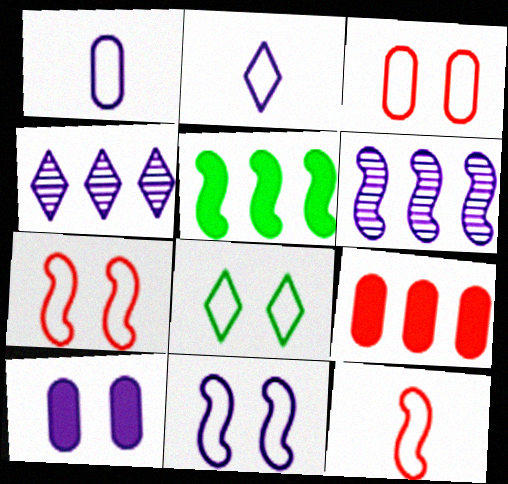[[2, 6, 10], 
[3, 8, 11]]